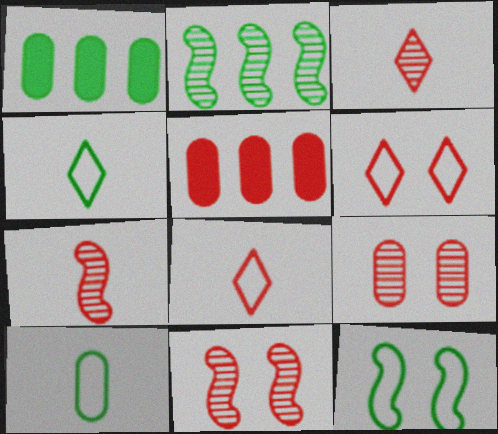[[5, 6, 7], 
[5, 8, 11]]